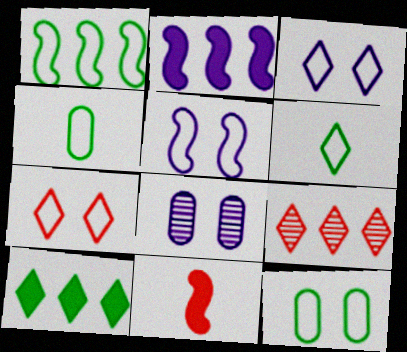[[1, 6, 12], 
[5, 7, 12]]